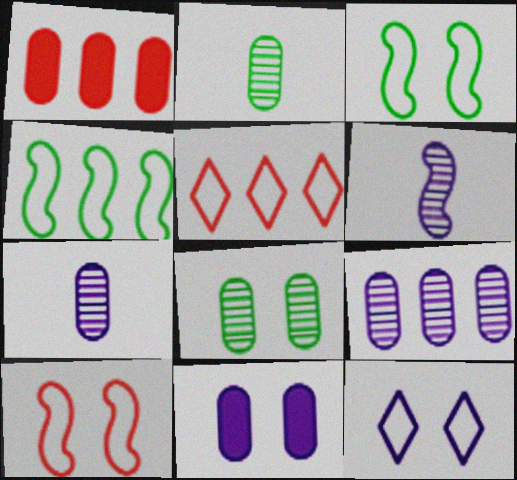[]